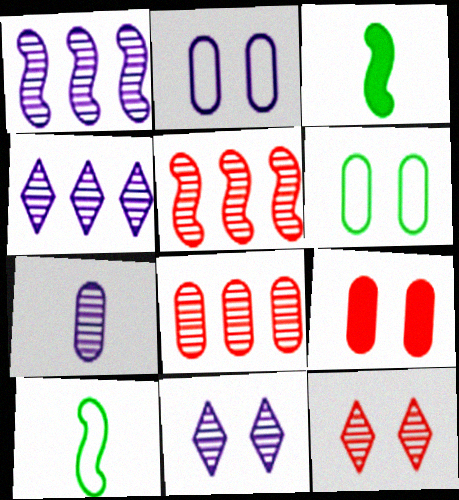[[1, 7, 11], 
[4, 9, 10]]